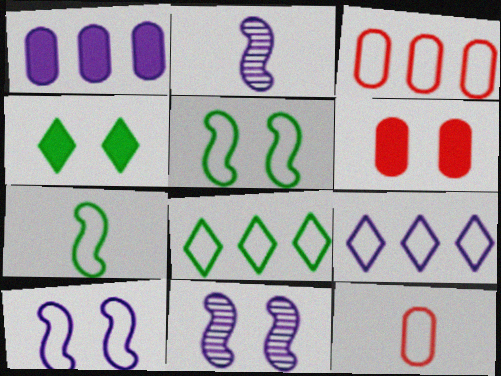[[2, 3, 4], 
[2, 6, 8], 
[5, 9, 12], 
[8, 10, 12]]